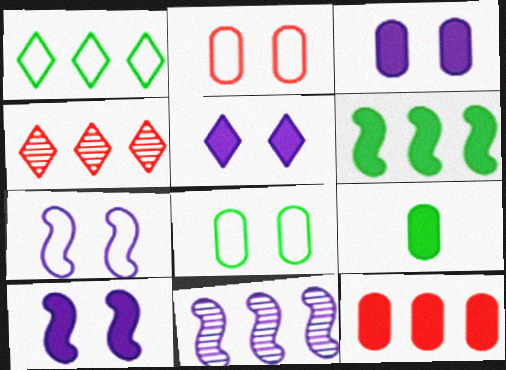[[1, 11, 12], 
[3, 5, 10], 
[3, 9, 12], 
[4, 7, 9]]